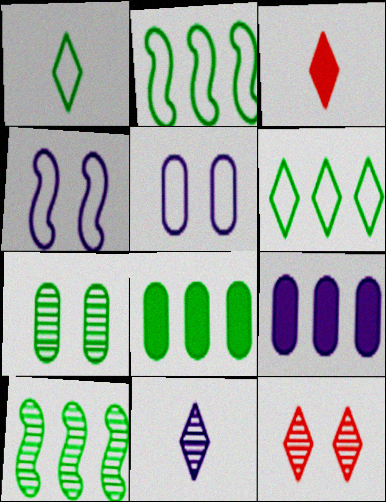[[1, 3, 11], 
[3, 5, 10], 
[4, 9, 11], 
[6, 8, 10]]